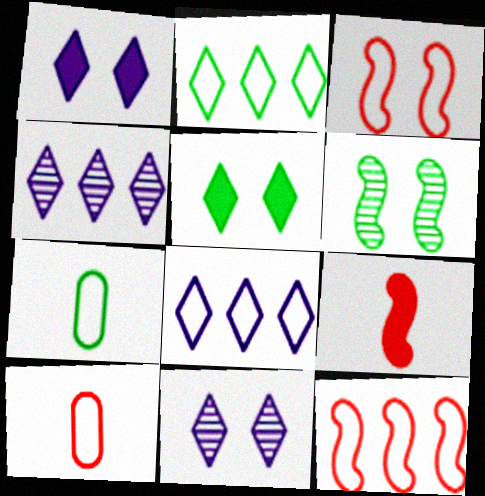[[3, 7, 8]]